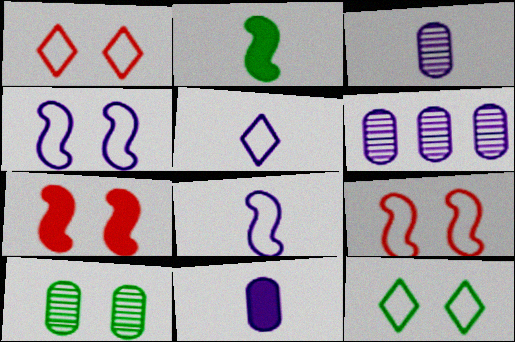[[1, 2, 6]]